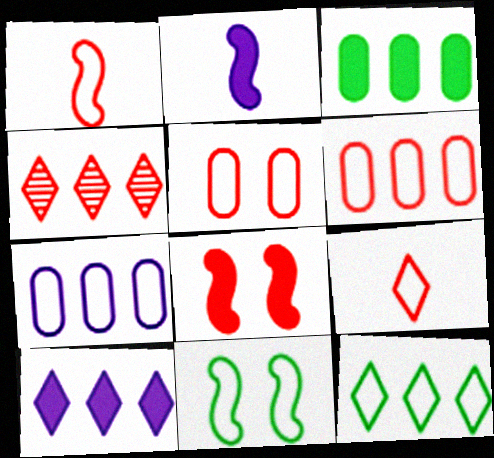[[4, 10, 12], 
[7, 9, 11]]